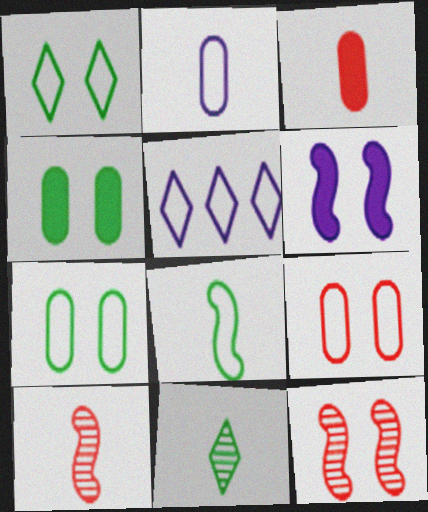[[4, 5, 10], 
[5, 8, 9]]